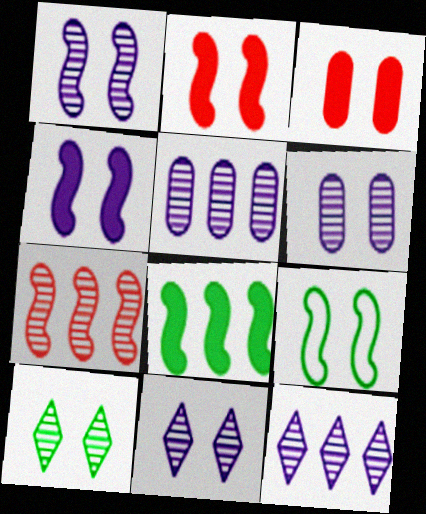[[1, 2, 9], 
[1, 6, 11], 
[3, 9, 11]]